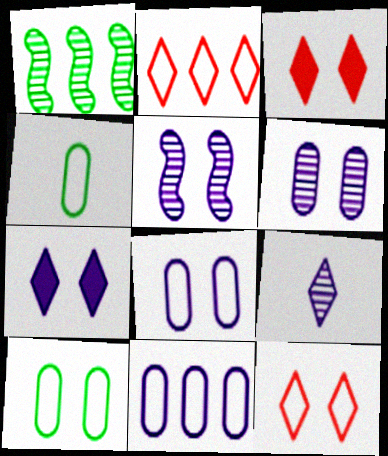[[3, 5, 10], 
[5, 7, 8]]